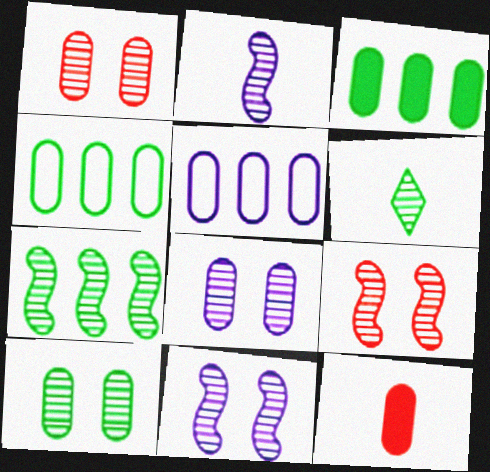[[1, 8, 10], 
[2, 7, 9], 
[4, 8, 12], 
[5, 10, 12], 
[6, 7, 10]]